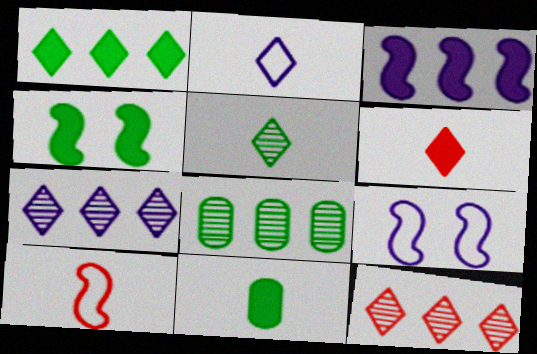[[1, 4, 11], 
[2, 5, 6], 
[6, 8, 9], 
[9, 11, 12]]